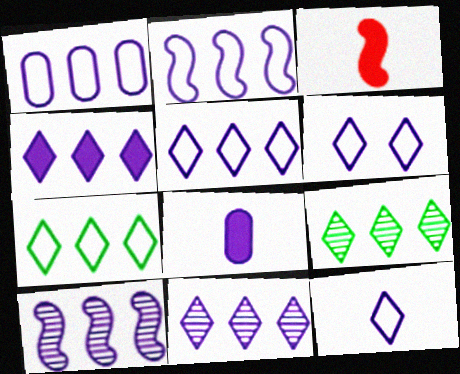[[1, 2, 5], 
[1, 4, 10], 
[4, 5, 11], 
[5, 6, 12], 
[6, 8, 10]]